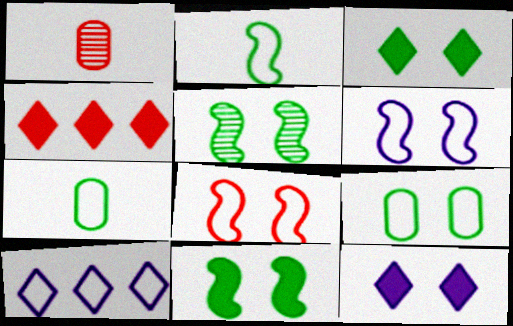[[1, 4, 8], 
[1, 10, 11], 
[3, 5, 9], 
[7, 8, 10]]